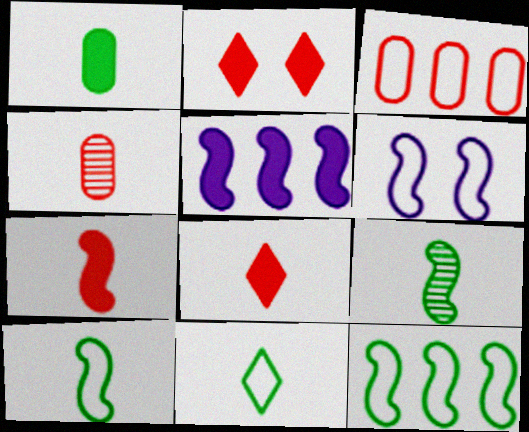[[1, 2, 5], 
[1, 9, 11], 
[3, 6, 11]]